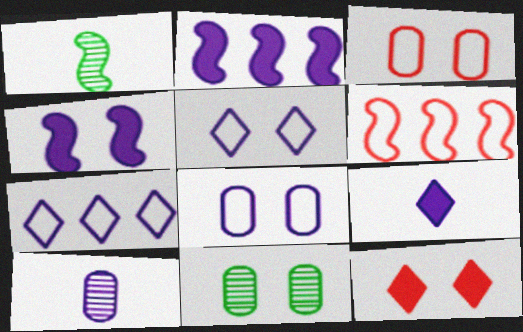[[1, 4, 6], 
[2, 5, 10], 
[4, 7, 10], 
[6, 9, 11]]